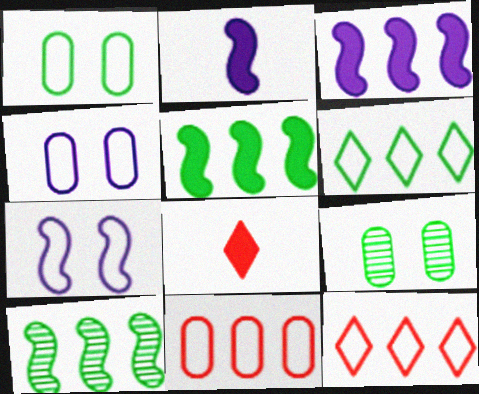[[2, 9, 12], 
[4, 8, 10]]